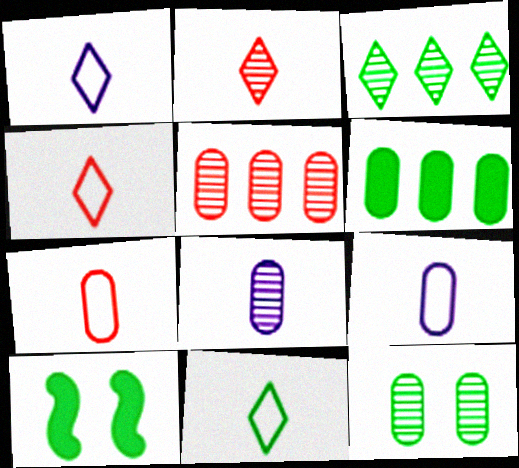[[1, 4, 11], 
[1, 5, 10], 
[5, 8, 12]]